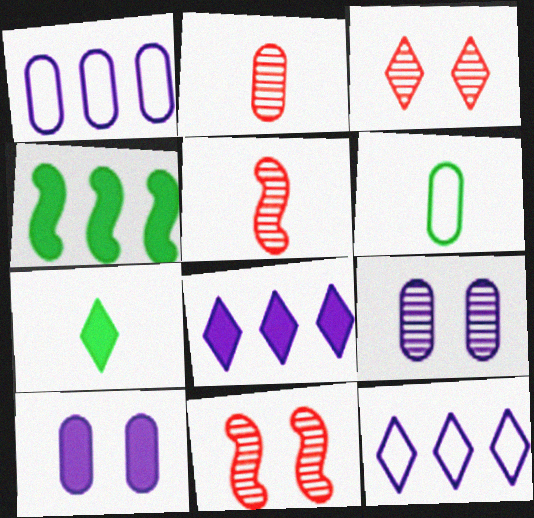[[1, 7, 11], 
[3, 7, 12], 
[6, 8, 11]]